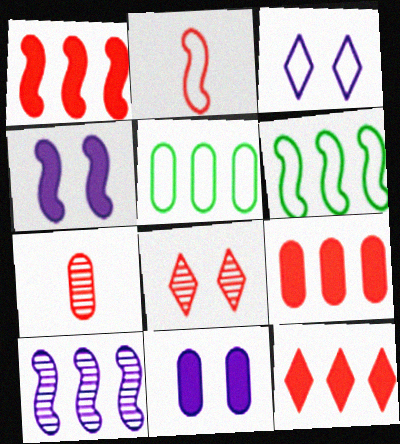[[1, 6, 10], 
[1, 9, 12], 
[2, 3, 5], 
[2, 8, 9], 
[5, 7, 11], 
[5, 10, 12]]